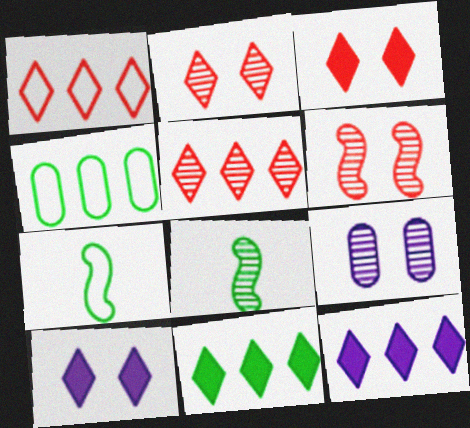[[5, 8, 9]]